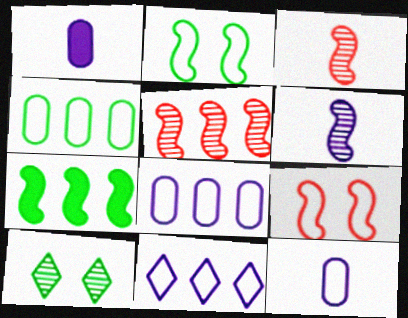[[6, 7, 9]]